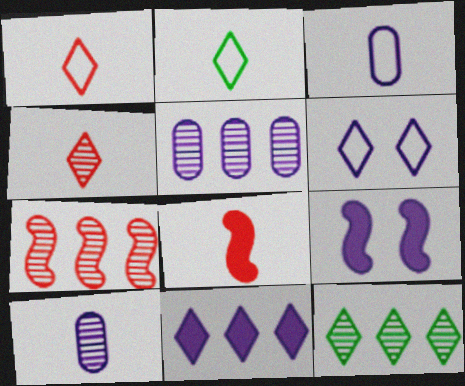[[2, 8, 10], 
[5, 7, 12]]